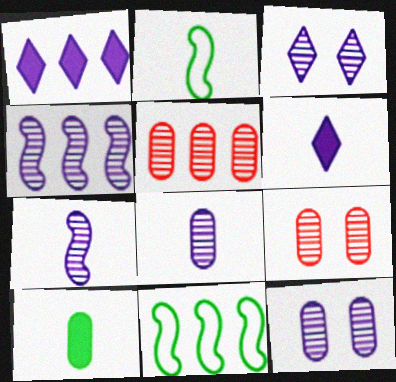[[1, 2, 9], 
[1, 5, 11], 
[3, 4, 8], 
[6, 9, 11]]